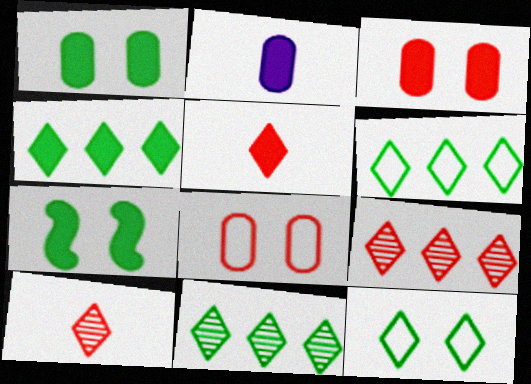[[4, 6, 11]]